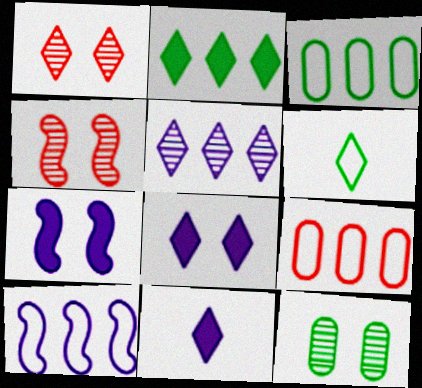[[3, 4, 11]]